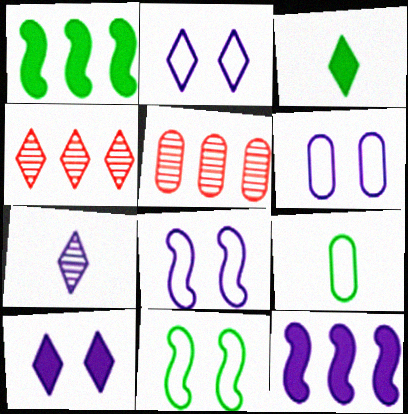[[2, 3, 4], 
[2, 6, 8], 
[3, 5, 8], 
[6, 7, 12]]